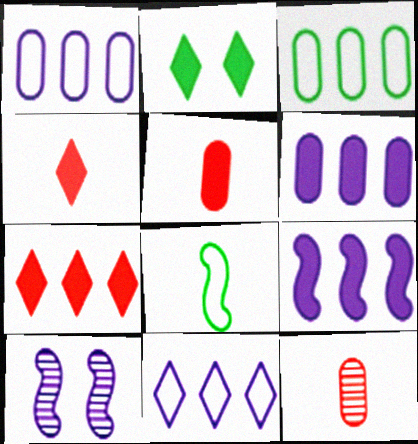[[2, 5, 9], 
[3, 4, 10]]